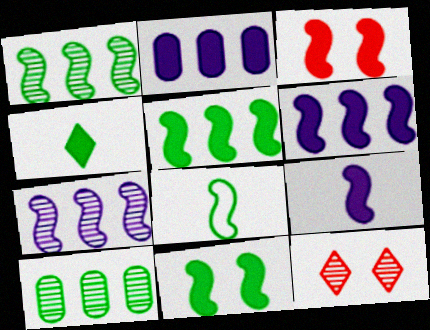[[1, 8, 11], 
[2, 3, 4], 
[2, 8, 12], 
[3, 5, 9], 
[3, 7, 8]]